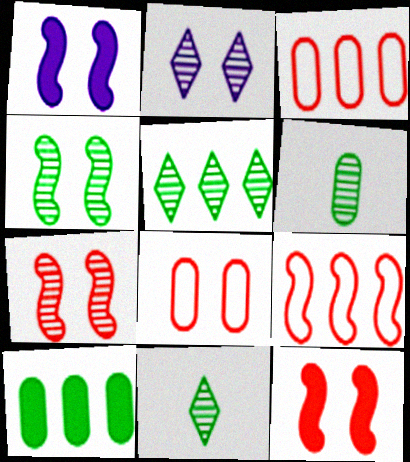[[1, 3, 11], 
[4, 5, 6]]